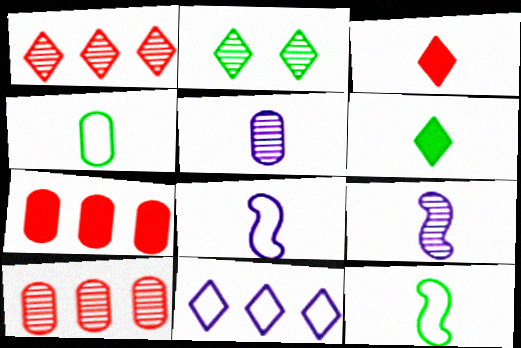[[2, 3, 11], 
[2, 7, 8], 
[2, 9, 10], 
[3, 4, 9], 
[3, 5, 12]]